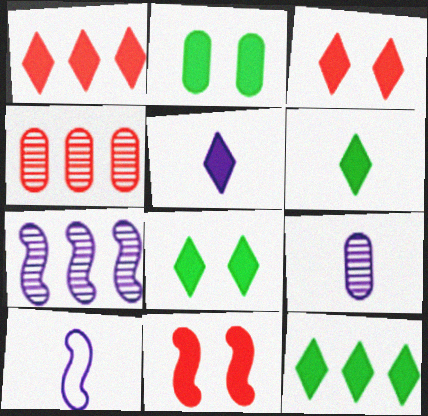[[1, 5, 8], 
[3, 5, 12], 
[4, 8, 10], 
[5, 9, 10], 
[6, 8, 12]]